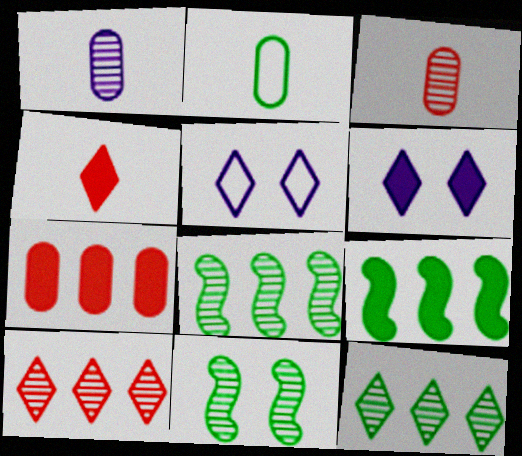[[1, 10, 11], 
[3, 5, 9], 
[4, 5, 12]]